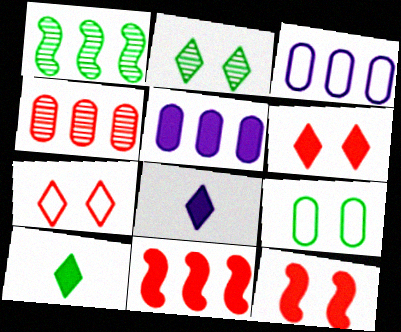[[1, 9, 10], 
[5, 10, 12]]